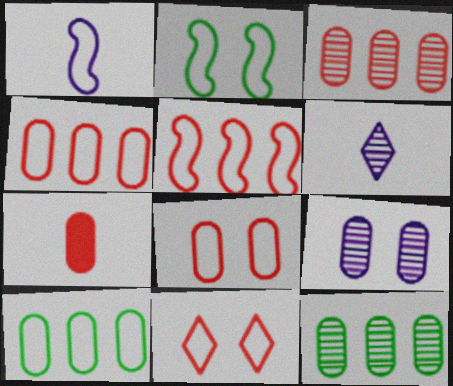[[1, 2, 5], 
[1, 10, 11], 
[3, 7, 8], 
[7, 9, 10]]